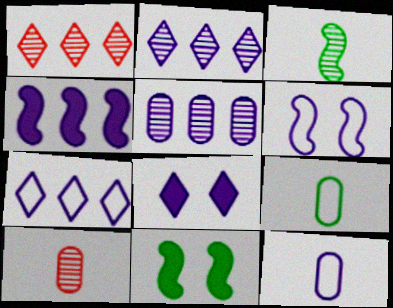[[1, 11, 12], 
[4, 5, 7], 
[6, 7, 12], 
[7, 10, 11]]